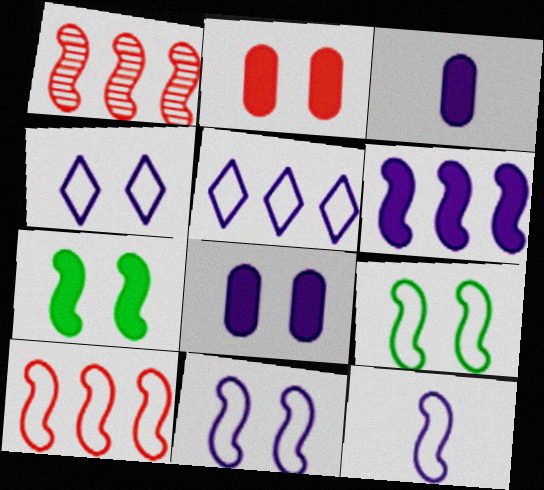[[1, 7, 12], 
[9, 10, 12]]